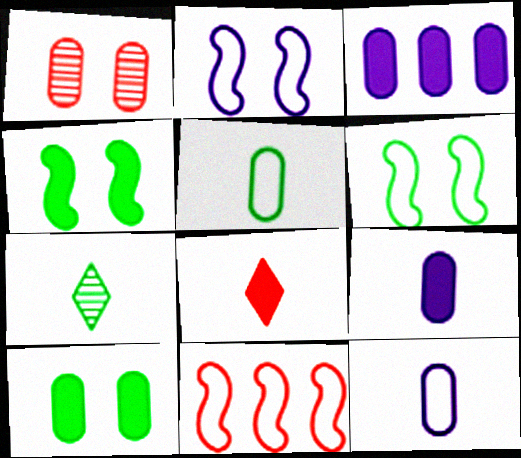[[1, 3, 5], 
[1, 8, 11], 
[3, 4, 8]]